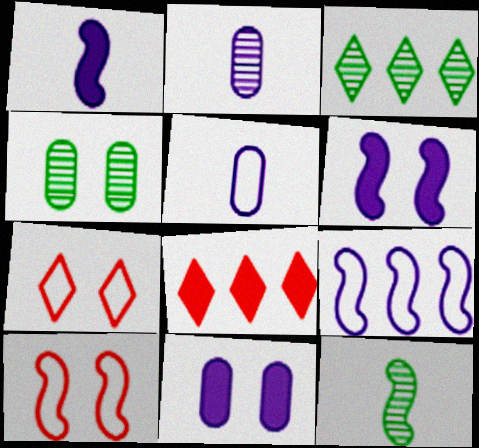[[3, 4, 12], 
[4, 6, 7]]